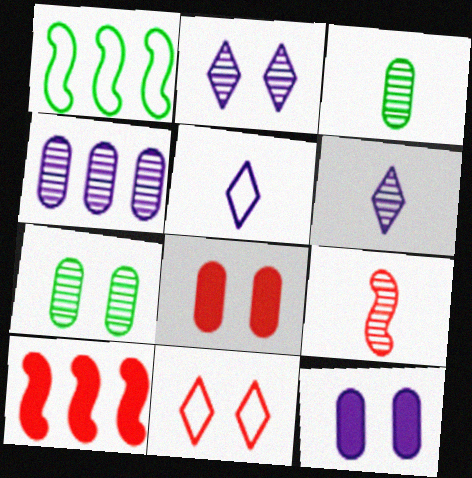[[1, 6, 8], 
[3, 6, 9], 
[5, 7, 10]]